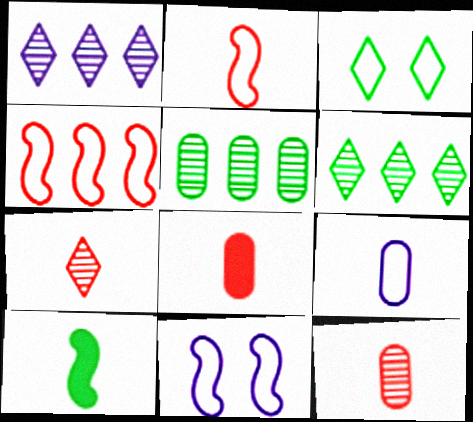[[2, 7, 8], 
[3, 4, 9], 
[3, 5, 10], 
[6, 8, 11], 
[7, 9, 10]]